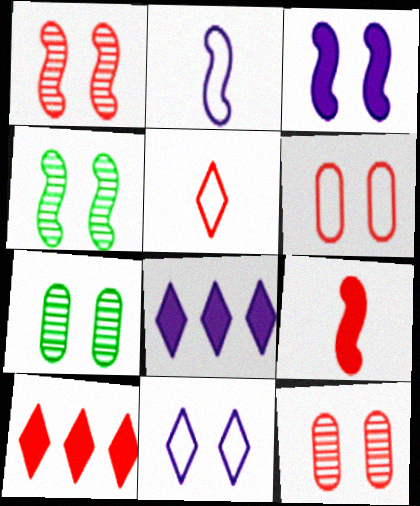[[2, 7, 10]]